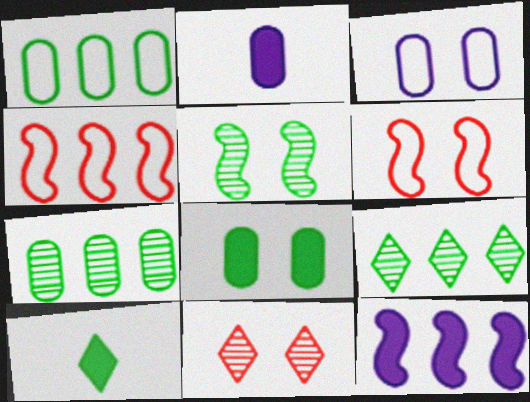[[1, 5, 10], 
[2, 6, 9]]